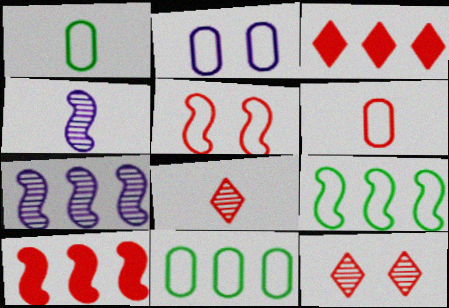[[2, 6, 11], 
[3, 7, 11], 
[6, 10, 12], 
[7, 9, 10]]